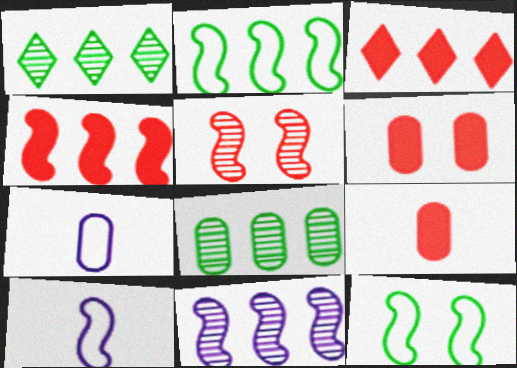[[1, 6, 10], 
[2, 4, 11], 
[6, 7, 8]]